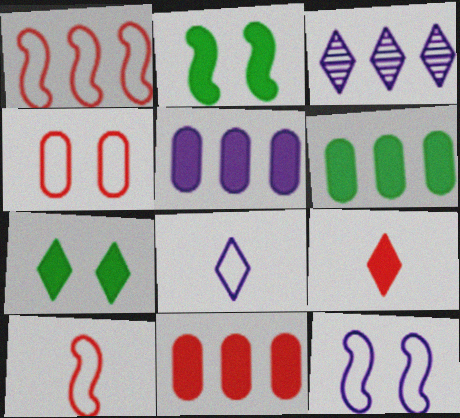[[1, 3, 6], 
[2, 5, 9], 
[5, 6, 11]]